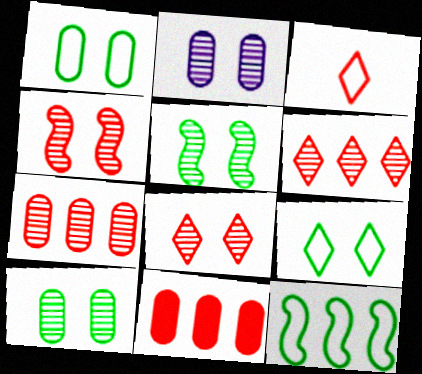[[2, 5, 8], 
[3, 4, 11]]